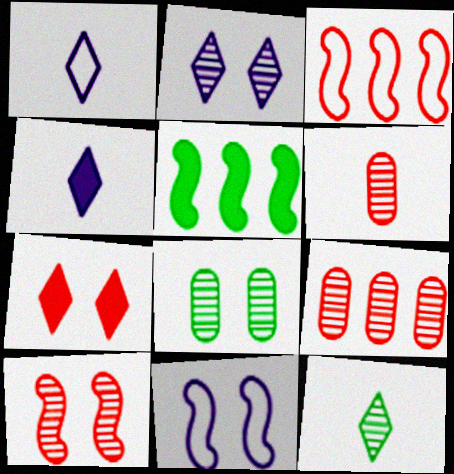[[2, 8, 10], 
[3, 4, 8], 
[3, 6, 7], 
[7, 8, 11]]